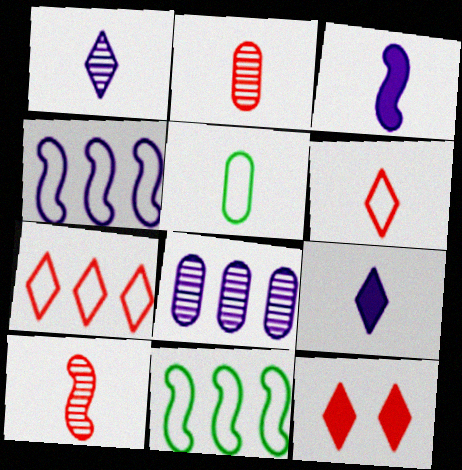[[5, 9, 10]]